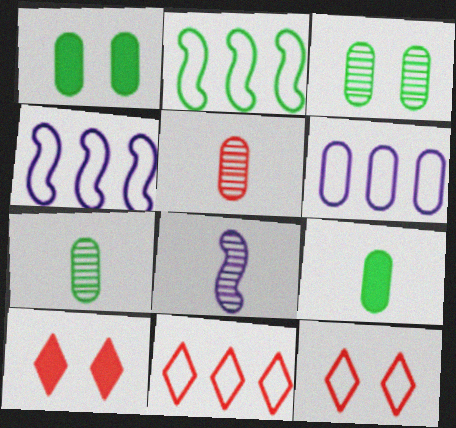[[1, 5, 6], 
[1, 8, 11], 
[2, 6, 11], 
[4, 7, 10]]